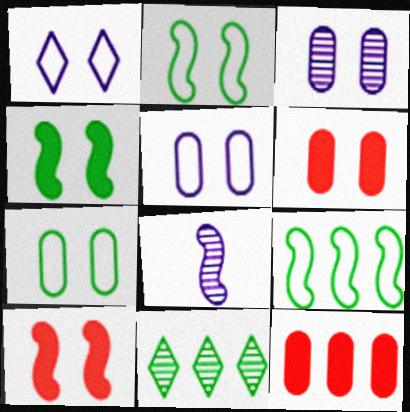[[3, 6, 7], 
[8, 9, 10]]